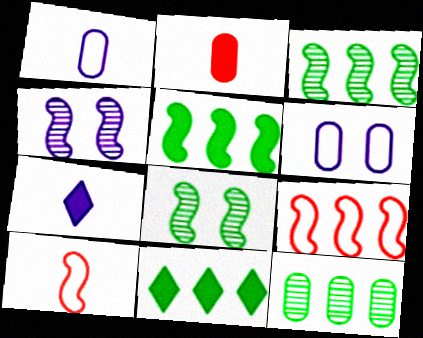[[2, 6, 12], 
[4, 5, 10]]